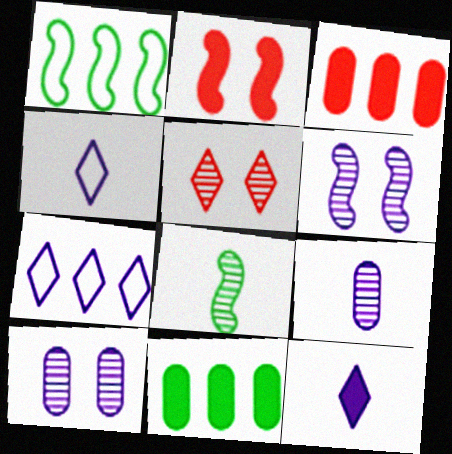[[2, 11, 12]]